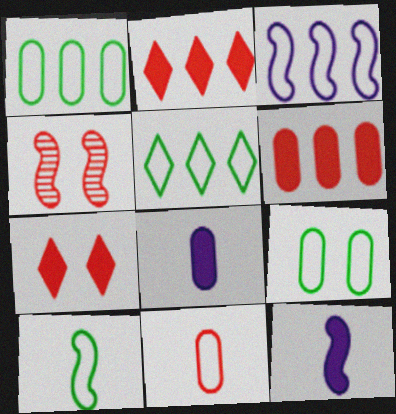[[2, 4, 11], 
[4, 5, 8], 
[5, 9, 10]]